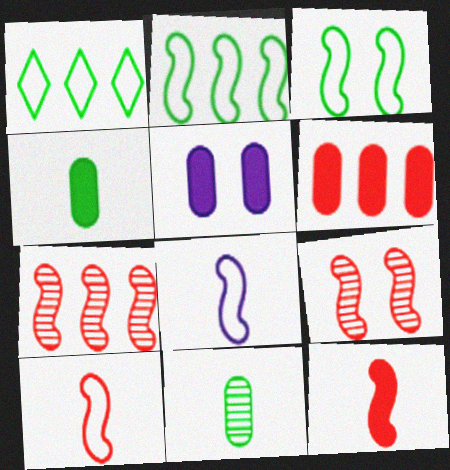[[4, 5, 6]]